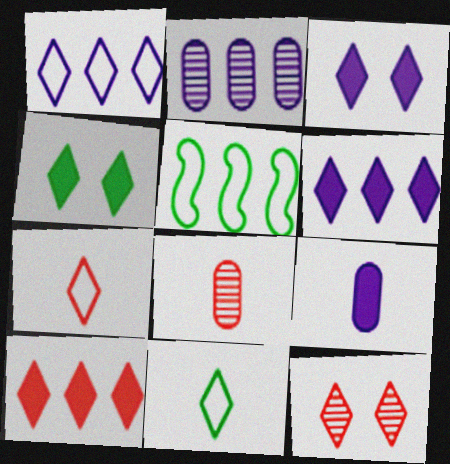[[2, 5, 10], 
[3, 5, 8], 
[5, 9, 12], 
[6, 11, 12], 
[7, 10, 12]]